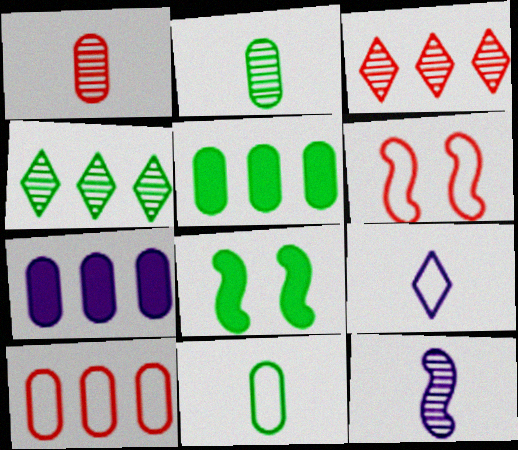[[4, 8, 11]]